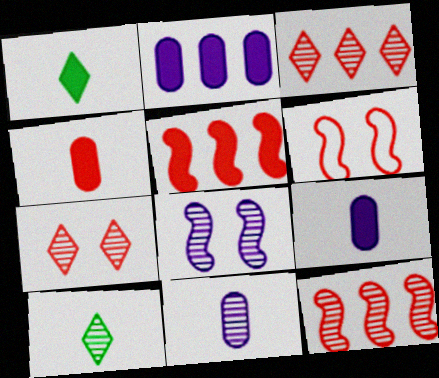[[2, 6, 10], 
[3, 4, 6]]